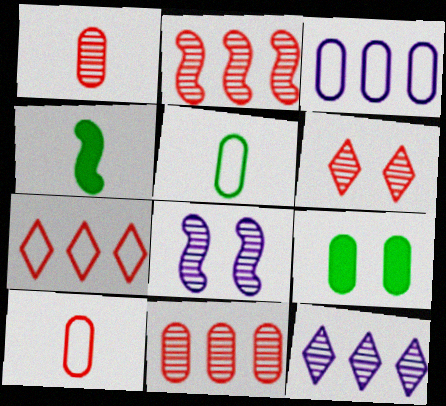[[1, 2, 6], 
[1, 3, 9], 
[3, 4, 6]]